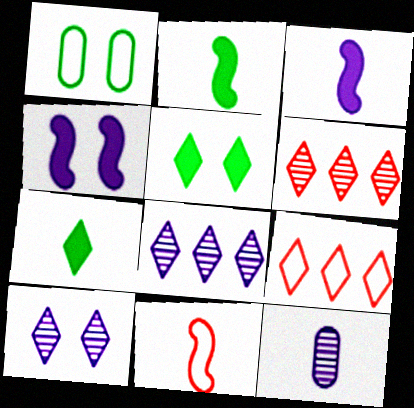[[1, 3, 6], 
[7, 9, 10], 
[7, 11, 12]]